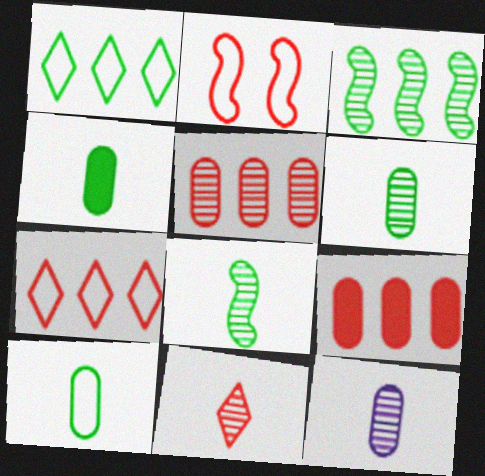[[2, 9, 11], 
[4, 6, 10], 
[8, 11, 12]]